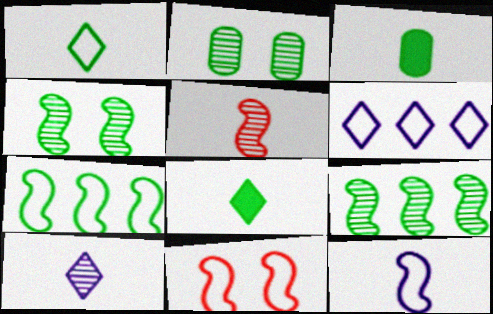[[2, 7, 8], 
[7, 11, 12]]